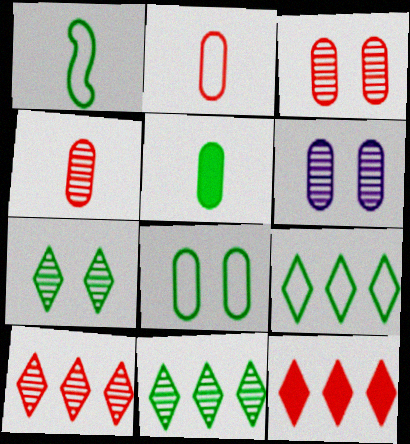[[1, 6, 12], 
[1, 8, 9]]